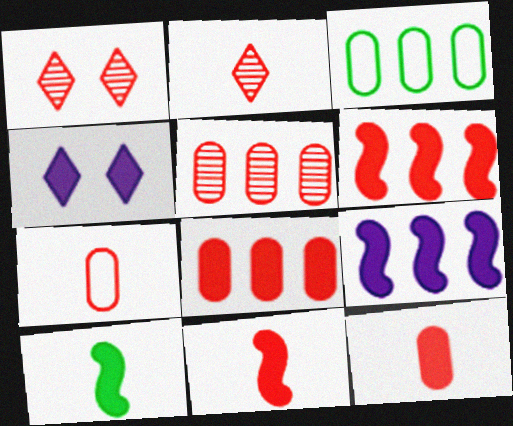[[1, 6, 7], 
[2, 7, 11], 
[4, 8, 10]]